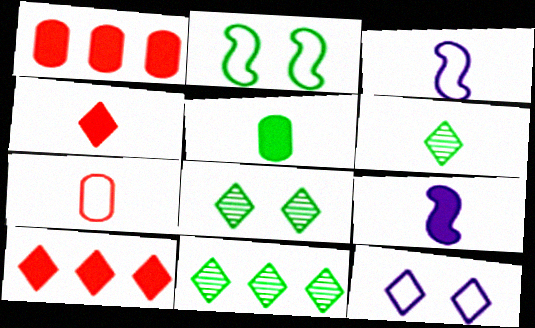[[1, 3, 8], 
[2, 5, 11], 
[4, 5, 9], 
[4, 11, 12], 
[6, 7, 9], 
[6, 8, 11], 
[6, 10, 12]]